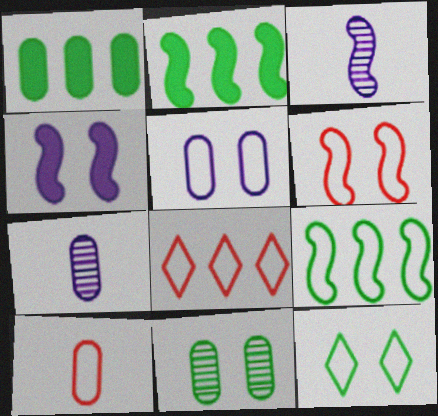[[2, 3, 6], 
[5, 6, 12], 
[6, 8, 10]]